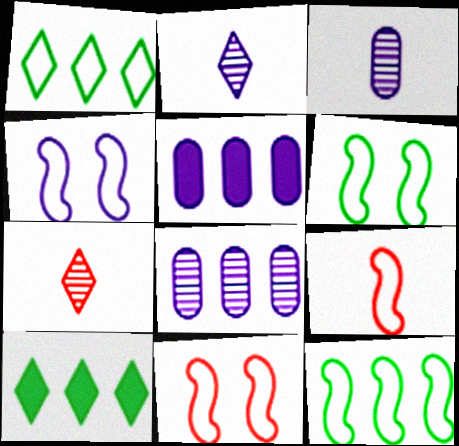[[2, 4, 5], 
[3, 10, 11], 
[4, 6, 11], 
[4, 9, 12], 
[5, 6, 7]]